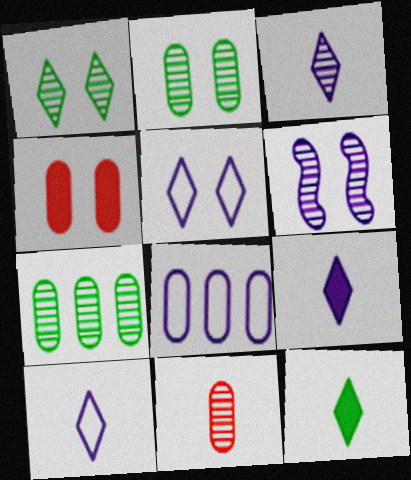[[3, 9, 10], 
[6, 8, 9]]